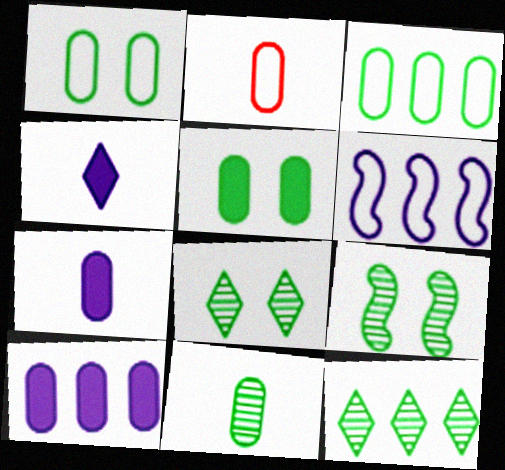[[2, 7, 11], 
[3, 5, 11], 
[9, 11, 12]]